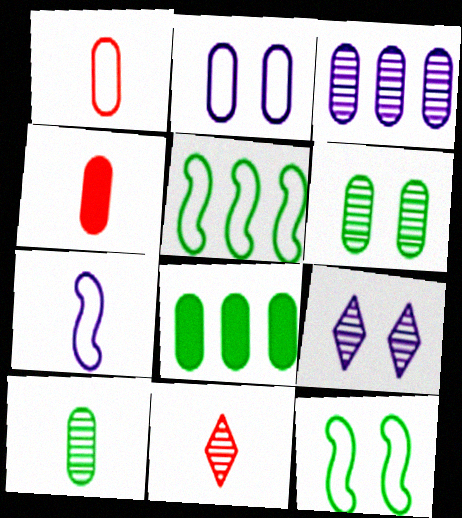[[4, 5, 9]]